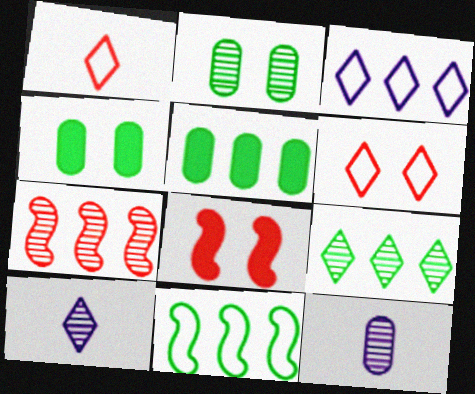[[2, 7, 10], 
[3, 5, 7], 
[5, 9, 11]]